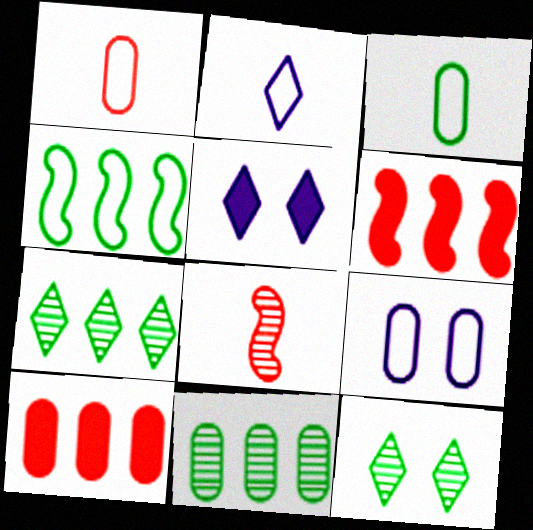[]